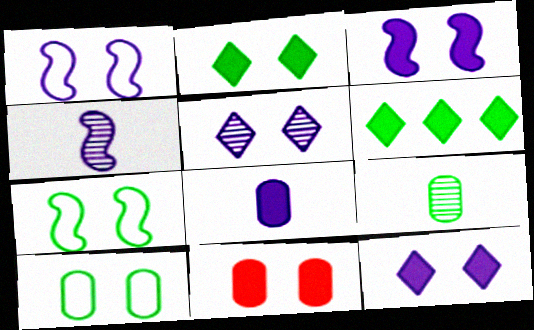[[2, 3, 11], 
[5, 7, 11], 
[6, 7, 9]]